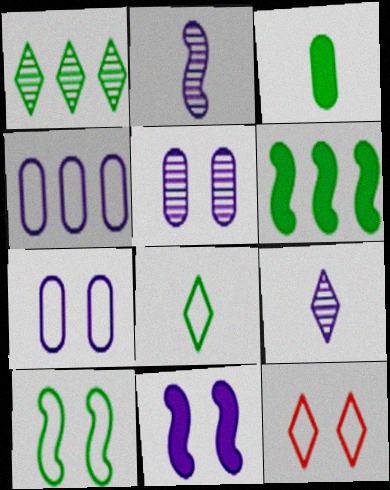[[1, 3, 10], 
[4, 9, 11], 
[7, 10, 12]]